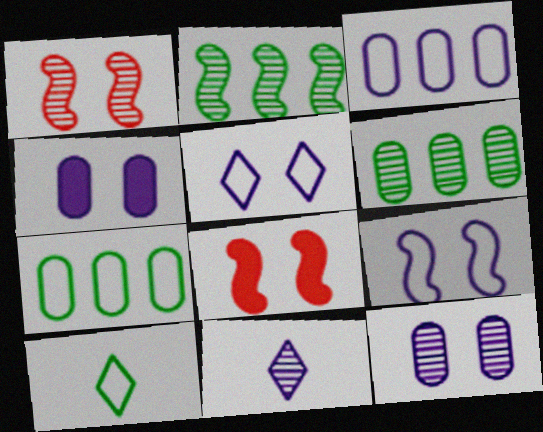[[1, 6, 11], 
[7, 8, 11]]